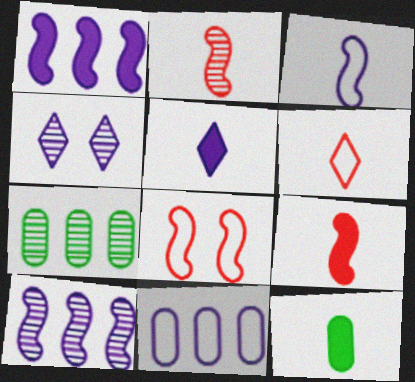[[2, 4, 7], 
[5, 7, 8], 
[5, 9, 12]]